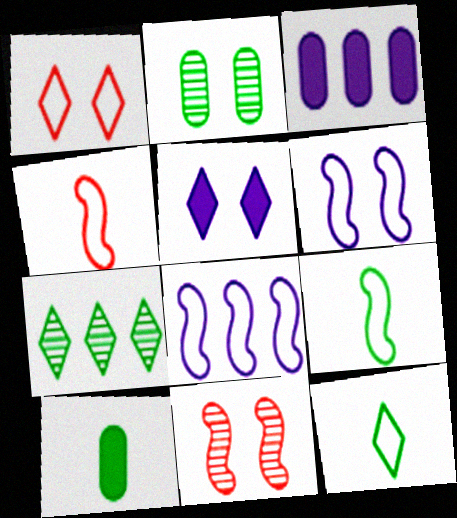[[3, 11, 12]]